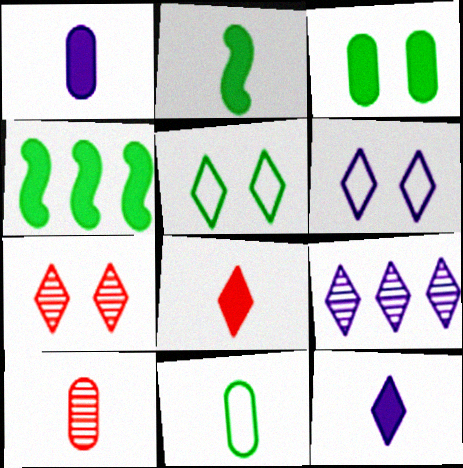[[1, 2, 8], 
[1, 10, 11], 
[4, 6, 10], 
[5, 8, 9], 
[6, 9, 12]]